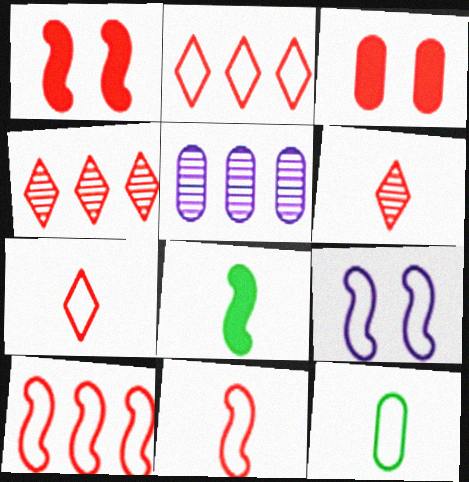[[2, 9, 12], 
[3, 4, 11], 
[3, 5, 12], 
[3, 6, 10]]